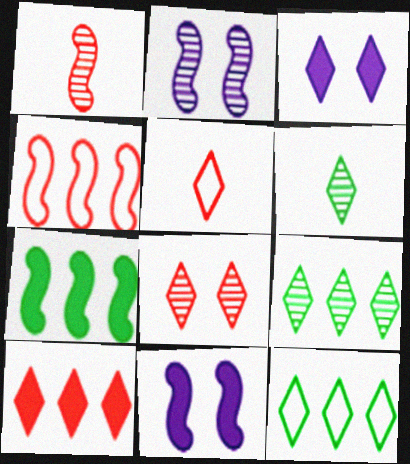[[3, 5, 9], 
[5, 8, 10]]